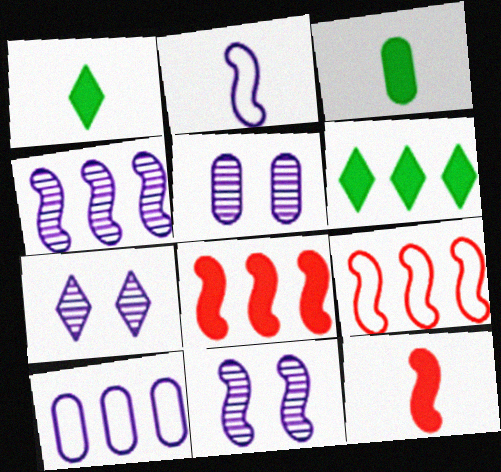[[1, 5, 9], 
[3, 7, 9], 
[5, 7, 11]]